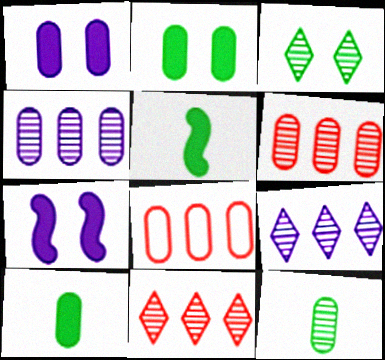[[1, 8, 12]]